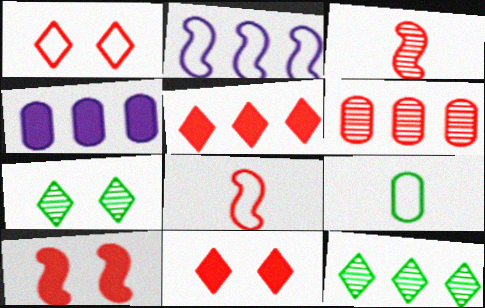[[1, 2, 9], 
[4, 7, 8], 
[6, 8, 11]]